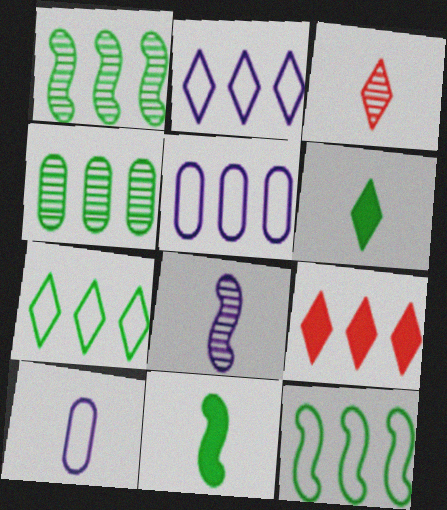[[1, 5, 9], 
[3, 10, 11]]